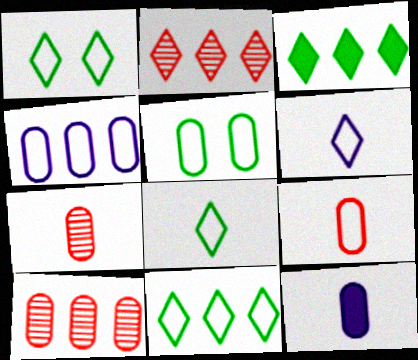[[1, 8, 11], 
[4, 5, 9], 
[5, 10, 12]]